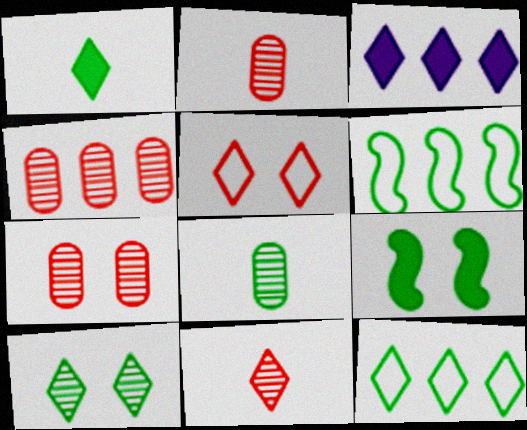[[1, 10, 12], 
[2, 4, 7], 
[3, 4, 6], 
[8, 9, 12]]